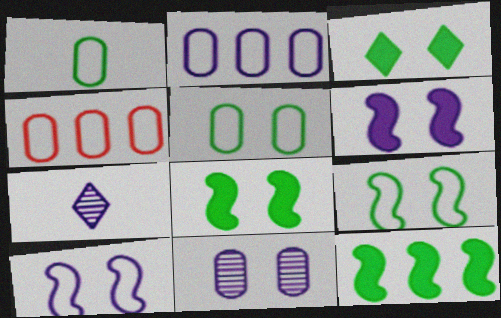[[2, 6, 7], 
[4, 7, 8]]